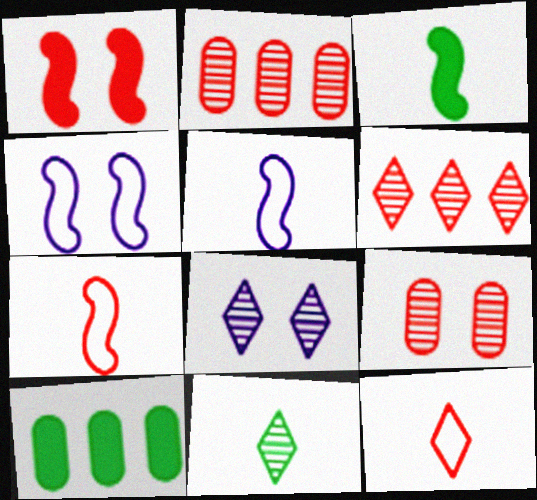[[1, 2, 12], 
[6, 8, 11], 
[7, 8, 10]]